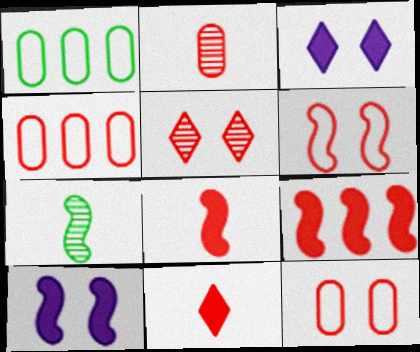[[3, 4, 7], 
[4, 5, 8]]